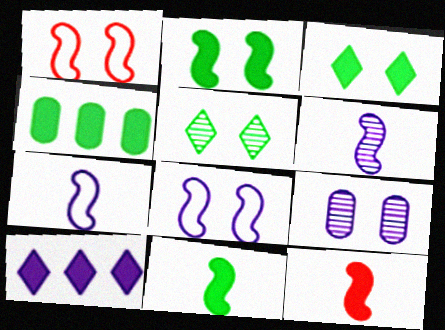[[1, 3, 9], 
[3, 4, 11], 
[7, 9, 10]]